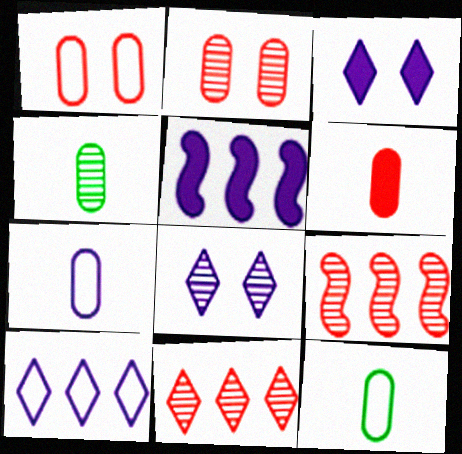[[3, 9, 12], 
[4, 6, 7], 
[4, 8, 9], 
[5, 7, 8]]